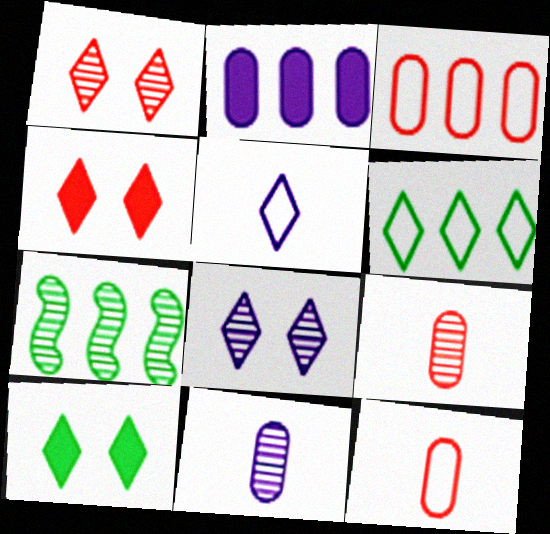[[1, 7, 11], 
[7, 8, 9]]